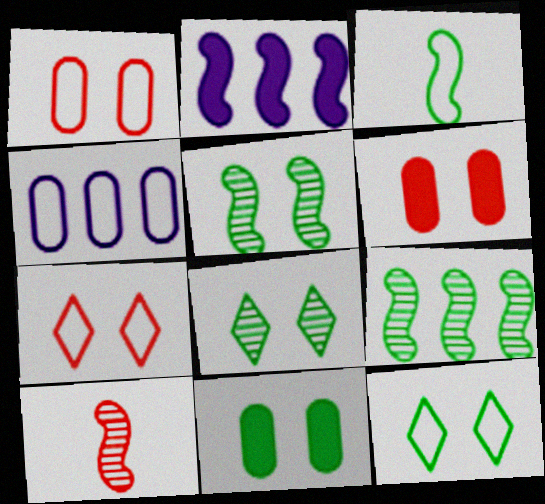[[3, 4, 7], 
[5, 11, 12]]